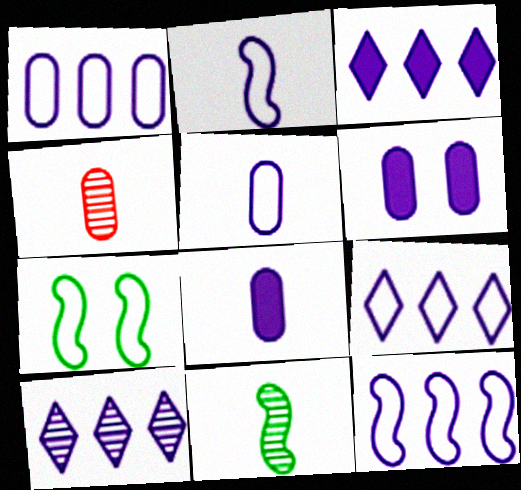[[1, 9, 12], 
[2, 6, 10], 
[3, 4, 7], 
[3, 9, 10]]